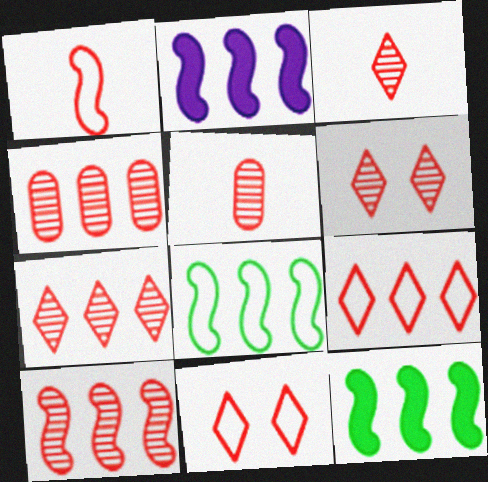[[2, 8, 10], 
[3, 6, 7], 
[4, 7, 10], 
[5, 6, 10]]